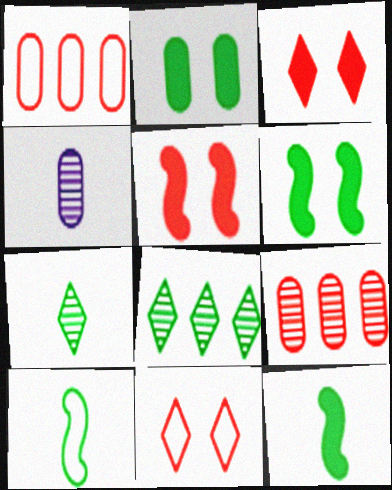[[1, 2, 4], 
[2, 8, 10]]